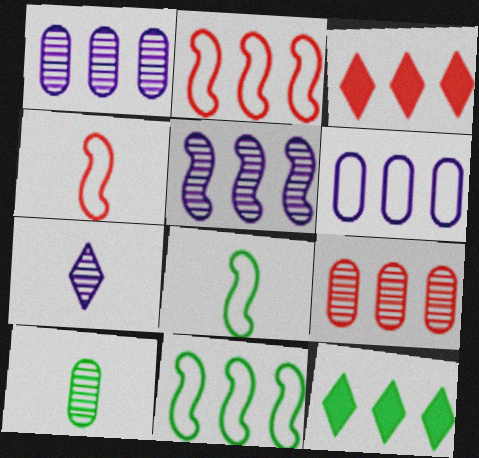[[1, 2, 12], 
[1, 3, 11], 
[2, 3, 9]]